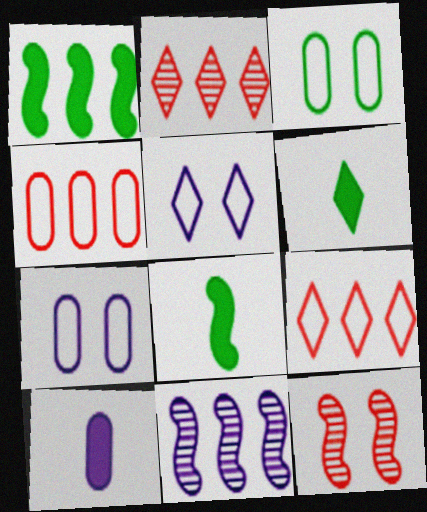[[2, 5, 6], 
[2, 7, 8], 
[5, 10, 11]]